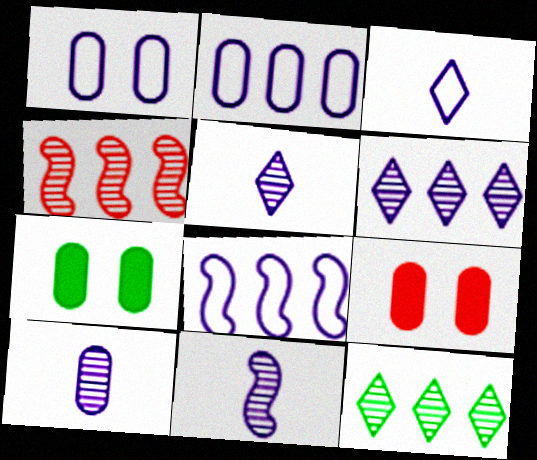[[1, 3, 8], 
[3, 4, 7], 
[5, 10, 11]]